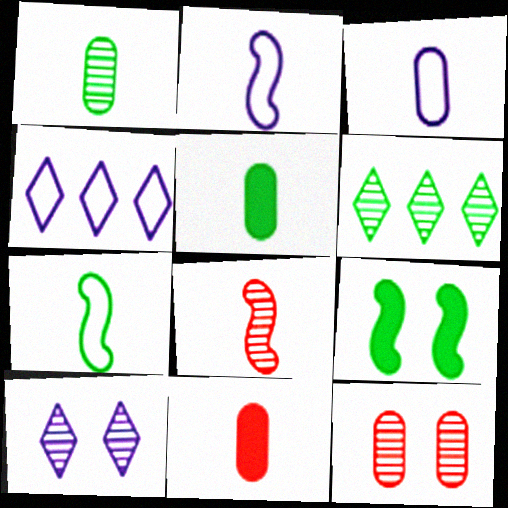[[1, 3, 11]]